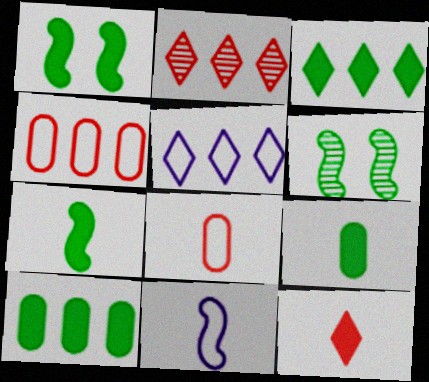[[1, 3, 9], 
[2, 3, 5]]